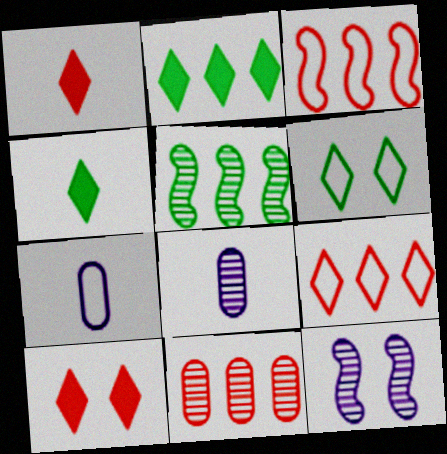[[3, 6, 7], 
[5, 7, 10]]